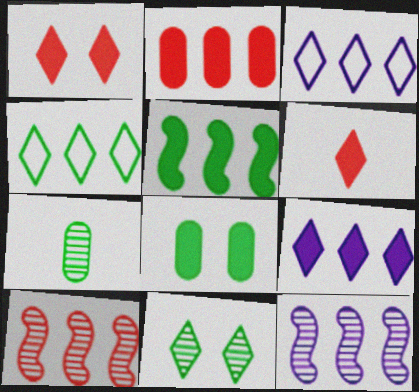[[2, 4, 12], 
[2, 5, 9], 
[3, 6, 11]]